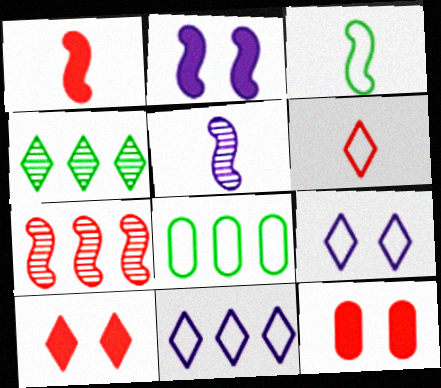[[1, 3, 5], 
[2, 3, 7], 
[5, 8, 10], 
[6, 7, 12]]